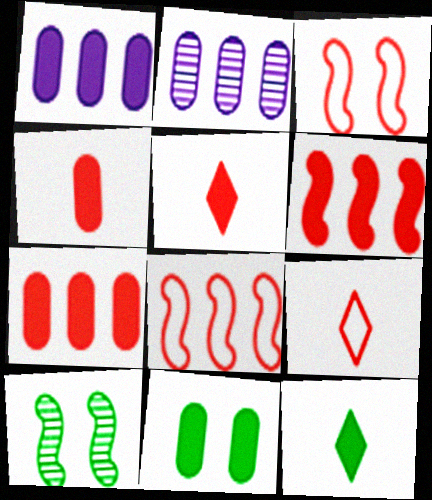[[1, 4, 11], 
[1, 9, 10], 
[2, 3, 12]]